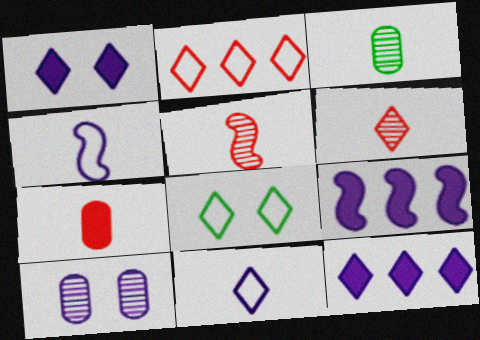[[2, 8, 11], 
[4, 10, 12], 
[6, 8, 12], 
[9, 10, 11]]